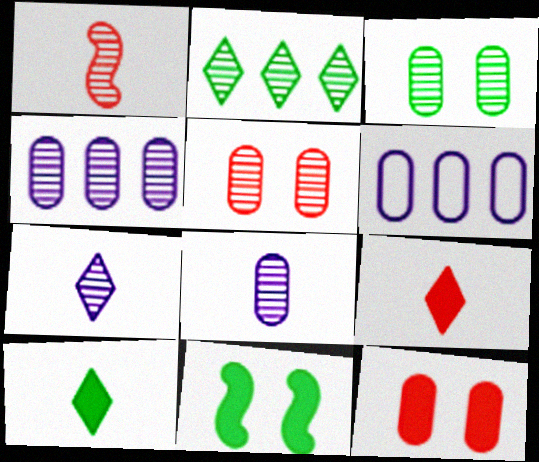[]